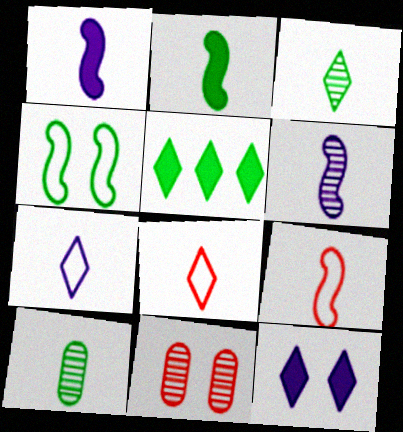[[1, 8, 10], 
[2, 6, 9], 
[4, 5, 10], 
[4, 11, 12]]